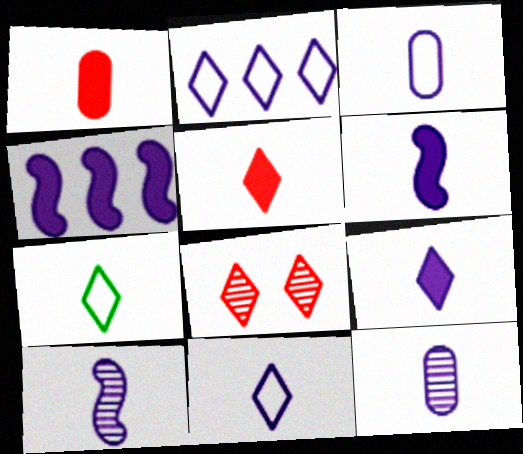[[1, 7, 10], 
[3, 9, 10], 
[6, 11, 12]]